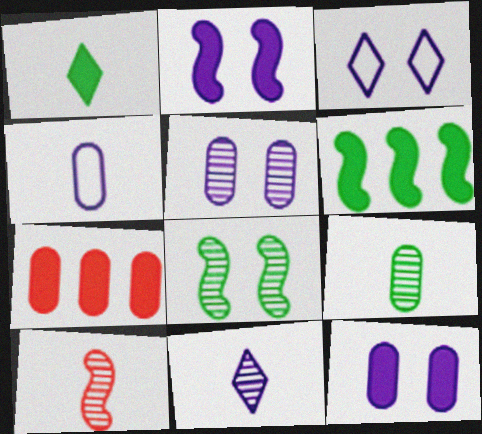[[1, 2, 7], 
[1, 4, 10], 
[2, 3, 5], 
[9, 10, 11]]